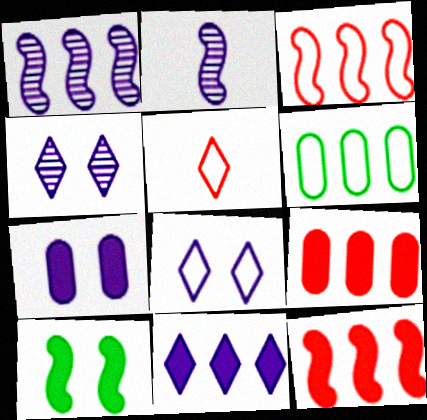[[2, 3, 10]]